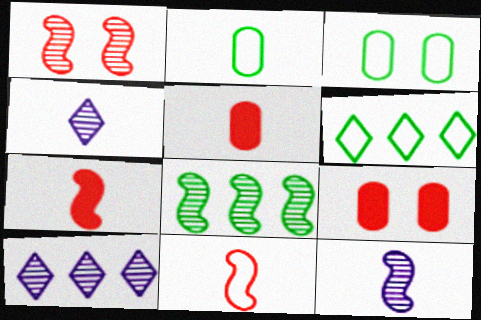[[1, 8, 12], 
[2, 4, 7], 
[3, 7, 10], 
[6, 9, 12]]